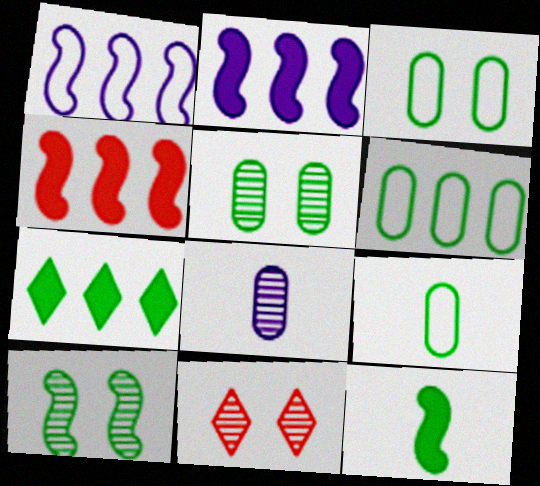[[2, 9, 11], 
[3, 6, 9], 
[7, 9, 10]]